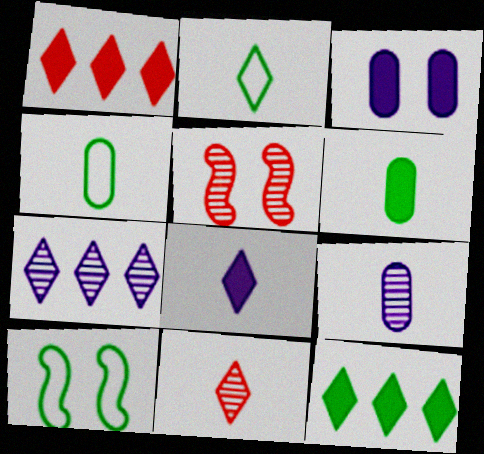[[1, 9, 10], 
[2, 8, 11]]